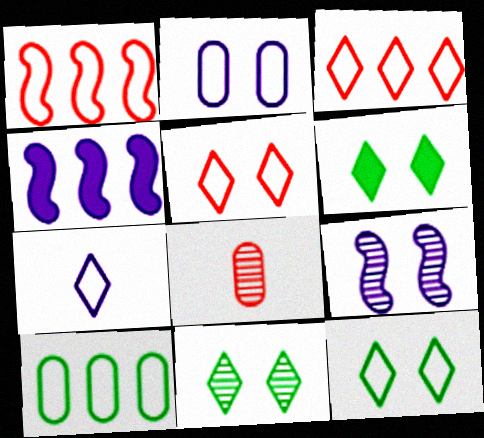[[3, 7, 12], 
[4, 8, 12], 
[6, 11, 12]]